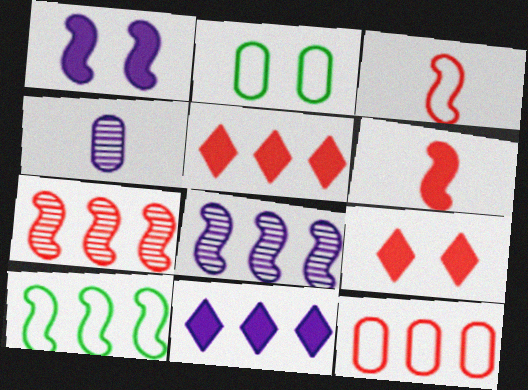[[4, 9, 10], 
[5, 7, 12]]